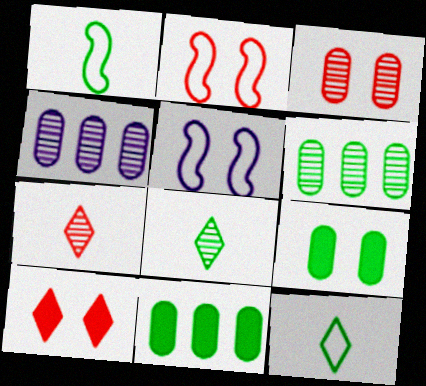[[1, 4, 10], 
[2, 3, 10], 
[5, 7, 11]]